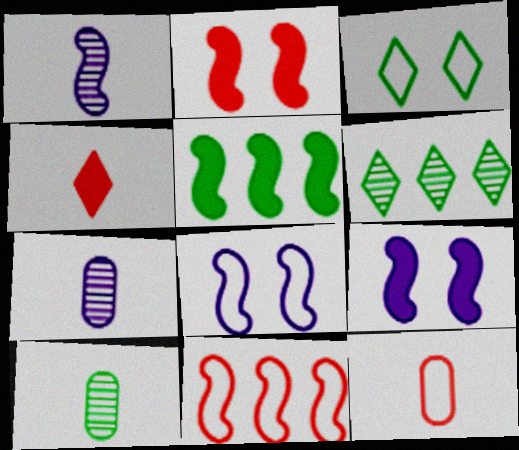[[3, 5, 10], 
[6, 9, 12]]